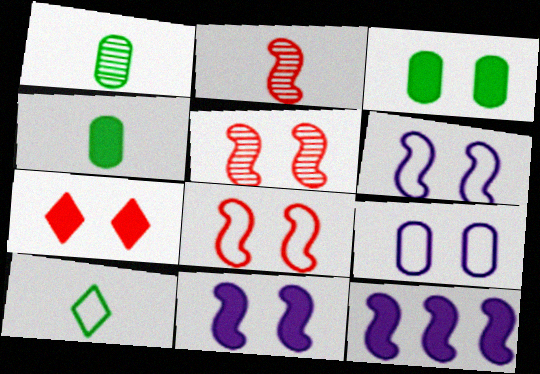[[3, 7, 11], 
[4, 7, 12]]